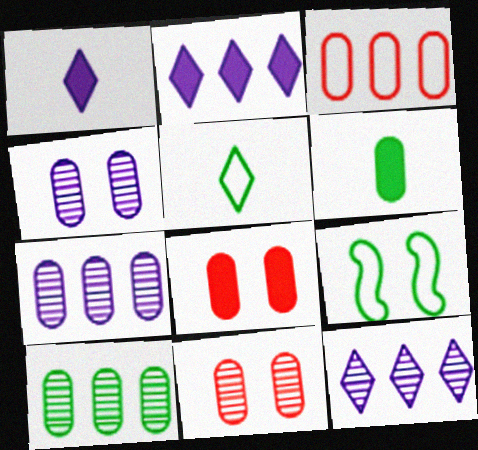[[3, 4, 6]]